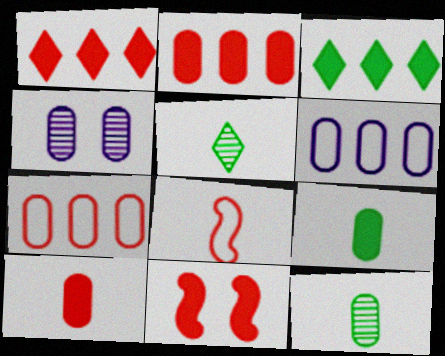[[1, 10, 11], 
[3, 4, 8], 
[4, 7, 9], 
[5, 6, 11]]